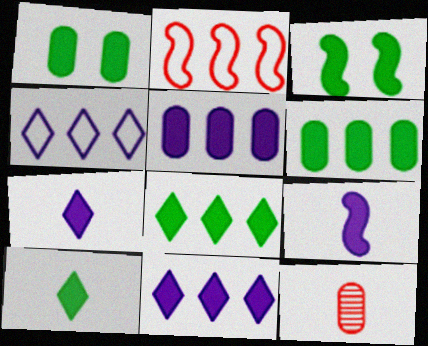[[3, 4, 12], 
[3, 6, 10]]